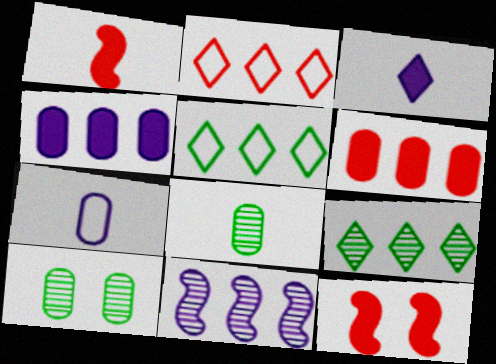[[5, 6, 11], 
[6, 7, 10], 
[7, 9, 12]]